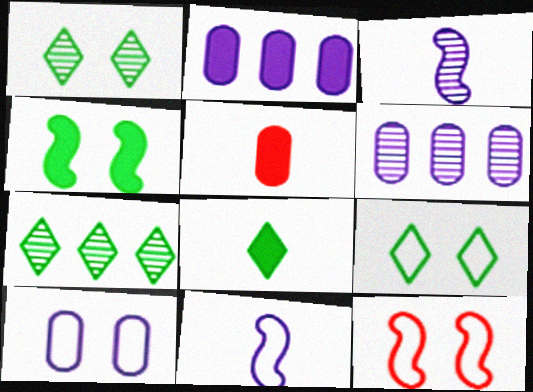[[6, 8, 12], 
[7, 8, 9], 
[9, 10, 12]]